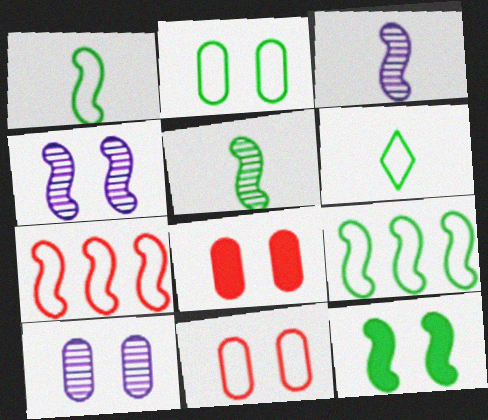[[2, 6, 9], 
[2, 8, 10], 
[3, 7, 12], 
[5, 9, 12]]